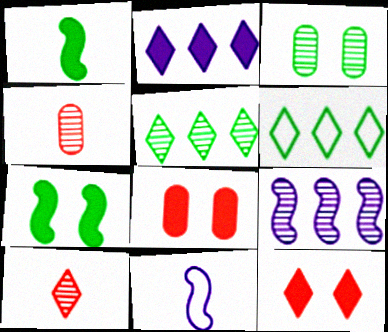[[1, 2, 8], 
[1, 3, 6], 
[3, 9, 10], 
[5, 8, 11]]